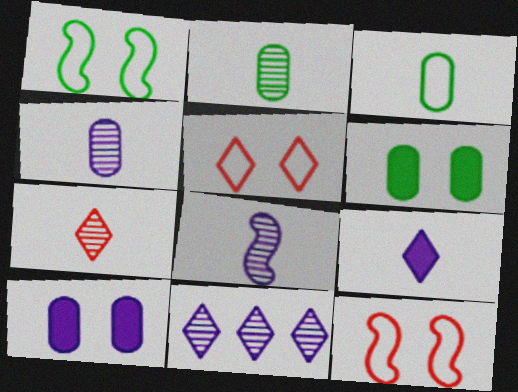[[2, 7, 8]]